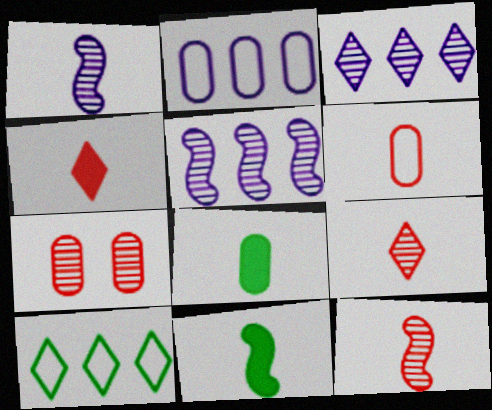[[2, 7, 8], 
[4, 6, 12]]